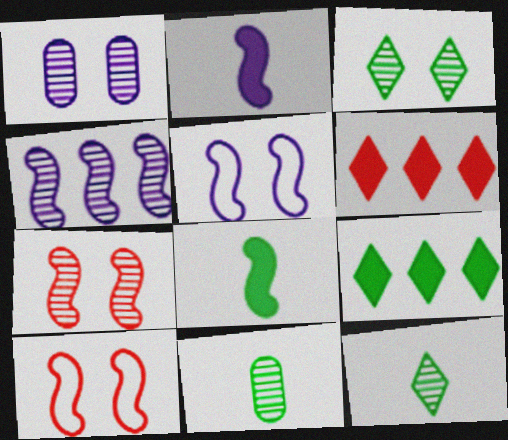[[1, 3, 7], 
[2, 4, 5], 
[4, 8, 10], 
[5, 6, 11]]